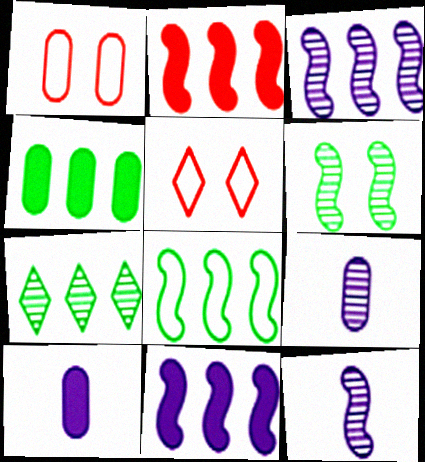[[1, 4, 9], 
[2, 3, 8], 
[4, 5, 12], 
[4, 7, 8]]